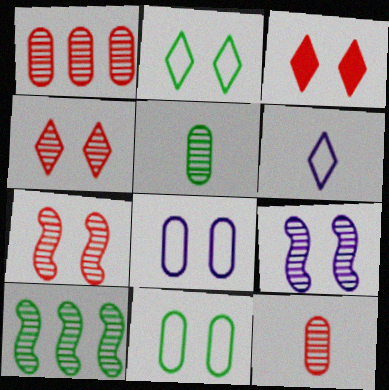[[3, 9, 11]]